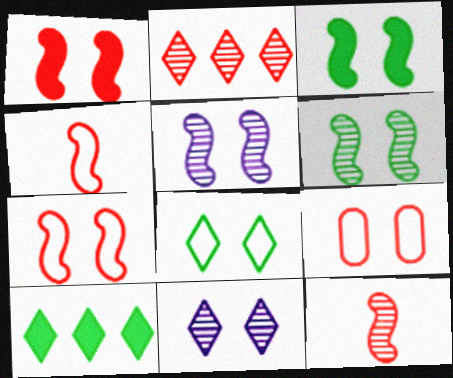[[3, 5, 7], 
[3, 9, 11]]